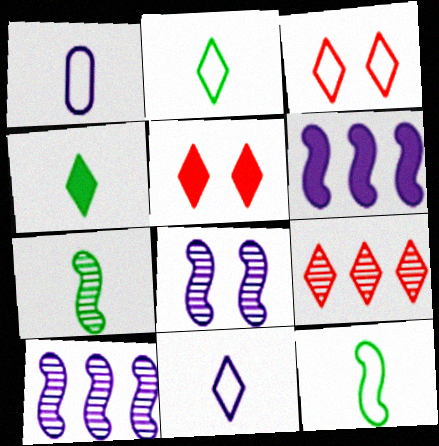[]